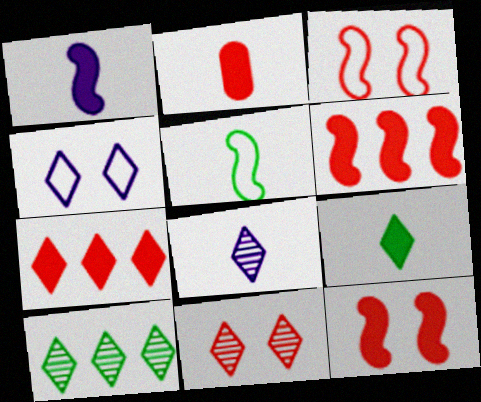[[1, 2, 9], 
[2, 5, 8], 
[2, 7, 12], 
[8, 10, 11]]